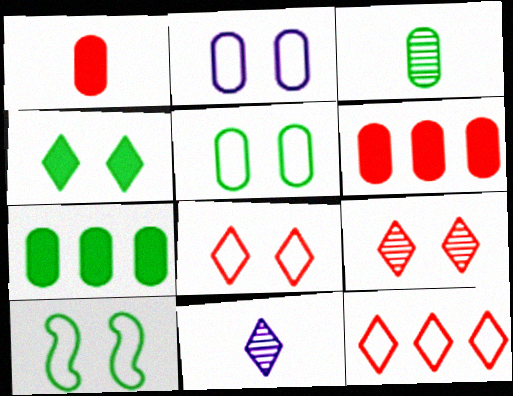[[2, 3, 6], 
[2, 8, 10], 
[3, 5, 7], 
[4, 11, 12], 
[6, 10, 11]]